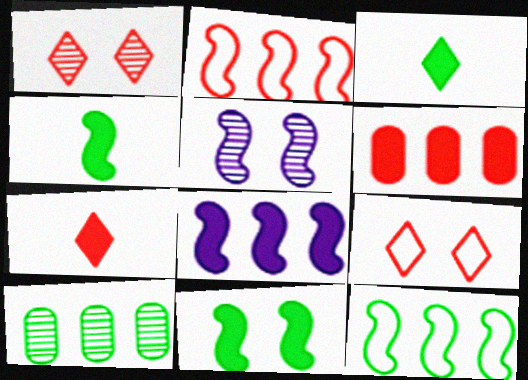[[2, 4, 5]]